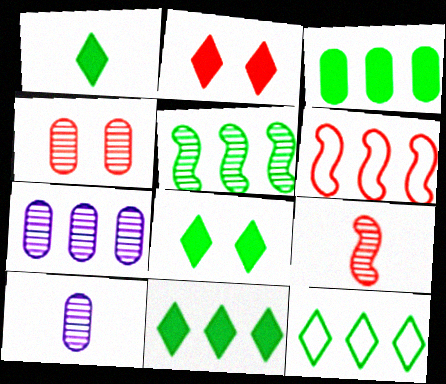[[1, 8, 11], 
[3, 5, 12], 
[6, 7, 11], 
[6, 8, 10]]